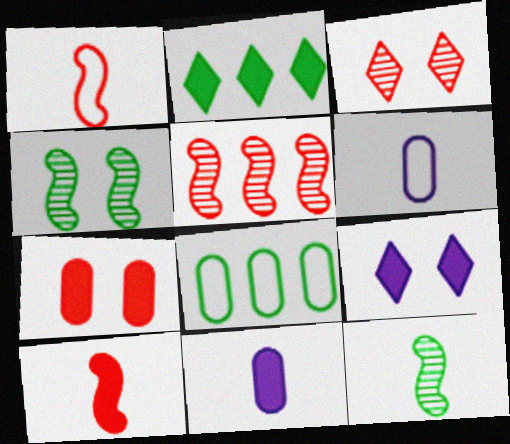[]